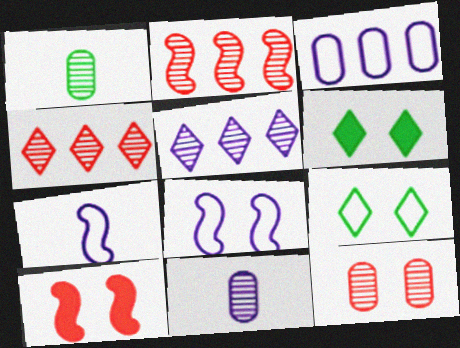[[6, 8, 12]]